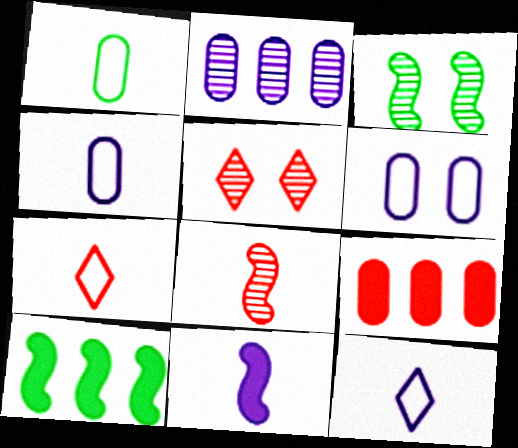[[3, 9, 12], 
[4, 5, 10]]